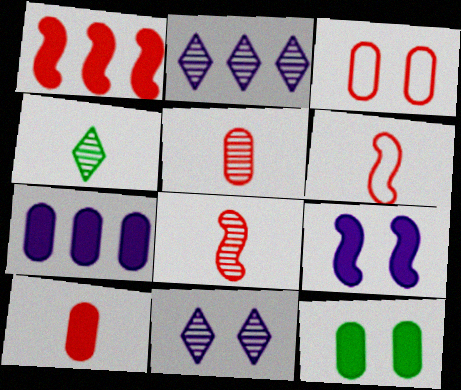[[2, 6, 12], 
[7, 10, 12]]